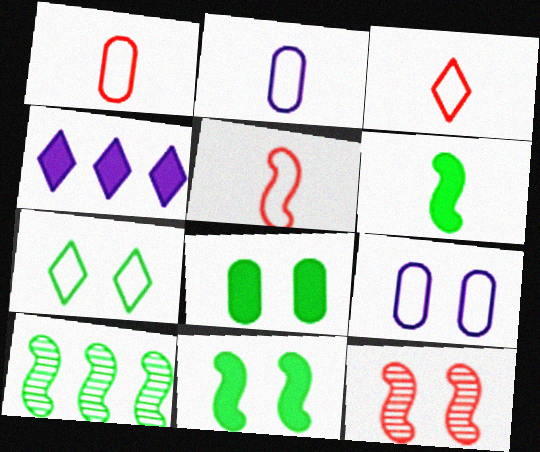[[1, 3, 5]]